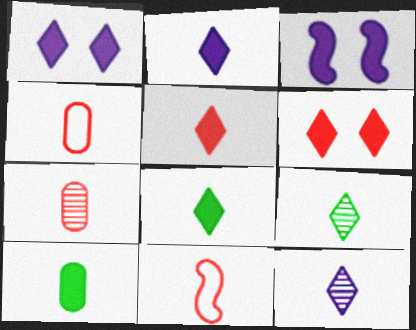[[2, 5, 8], 
[5, 7, 11], 
[10, 11, 12]]